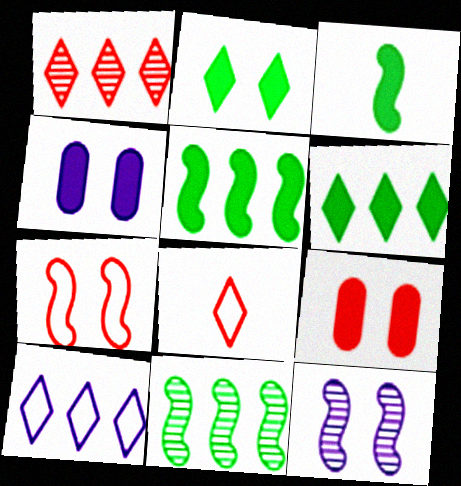[[1, 6, 10], 
[4, 8, 11]]